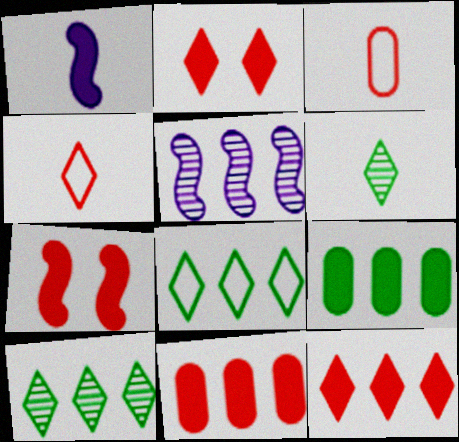[[1, 2, 9], 
[1, 3, 6], 
[5, 8, 11]]